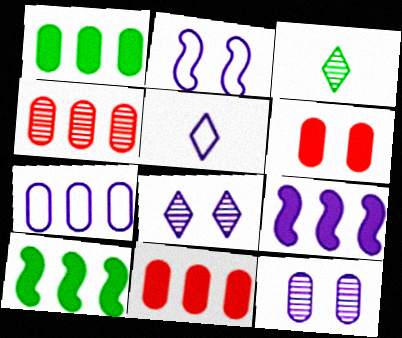[[1, 4, 7], 
[2, 3, 11], 
[2, 5, 7], 
[5, 9, 12]]